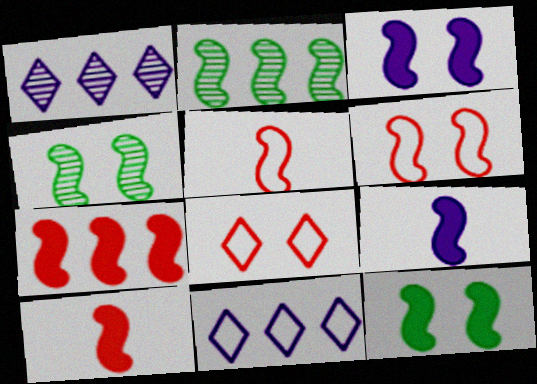[[2, 3, 5], 
[2, 6, 9], 
[3, 4, 6], 
[7, 9, 12]]